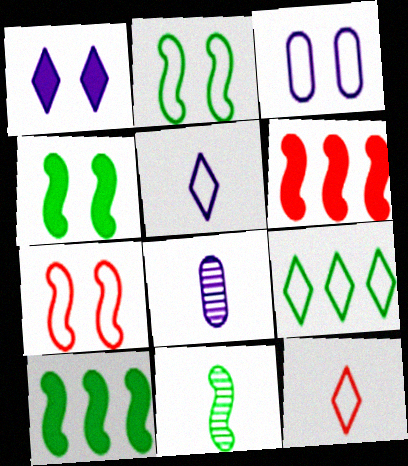[[2, 10, 11]]